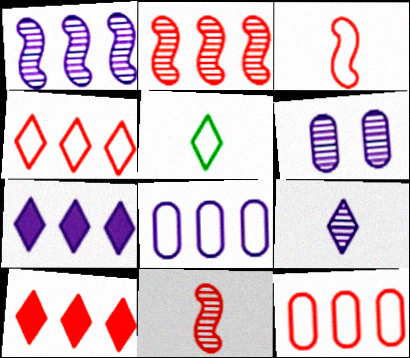[[1, 6, 9], 
[1, 7, 8], 
[2, 10, 12]]